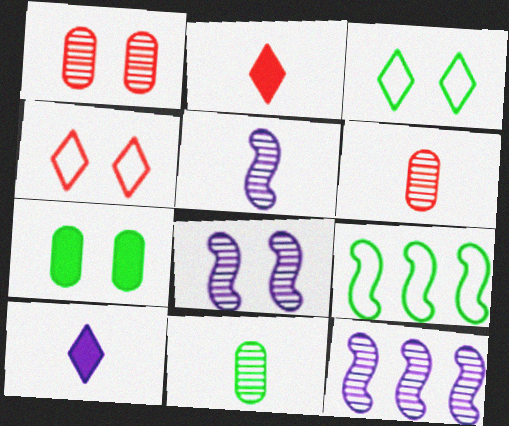[[1, 9, 10], 
[4, 7, 8], 
[5, 8, 12]]